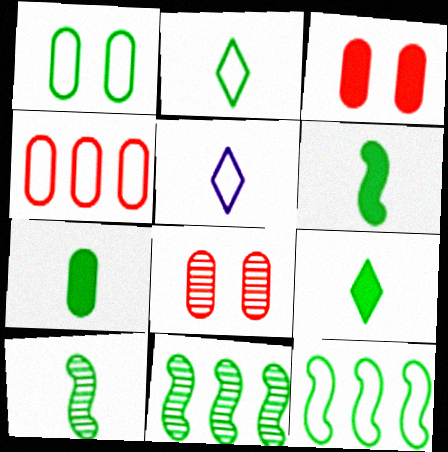[[1, 2, 12], 
[1, 9, 11], 
[2, 7, 10], 
[3, 5, 11], 
[6, 7, 9]]